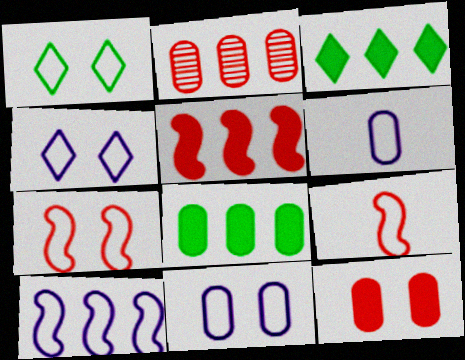[[1, 7, 11], 
[2, 3, 10], 
[4, 6, 10]]